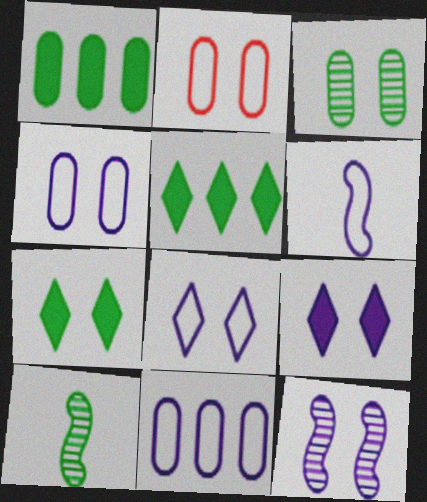[[2, 7, 12], 
[4, 9, 12], 
[6, 8, 11]]